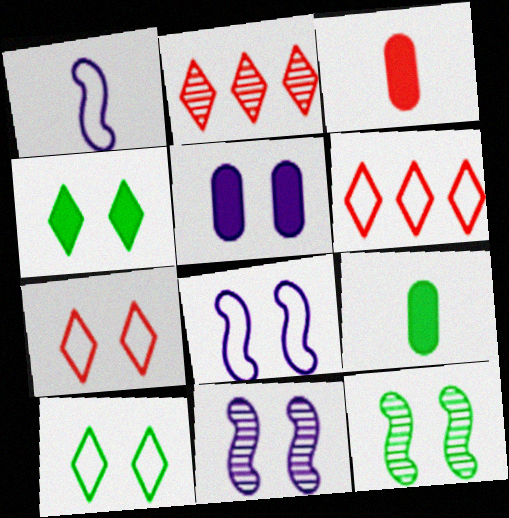[[2, 8, 9], 
[5, 7, 12], 
[6, 9, 11]]